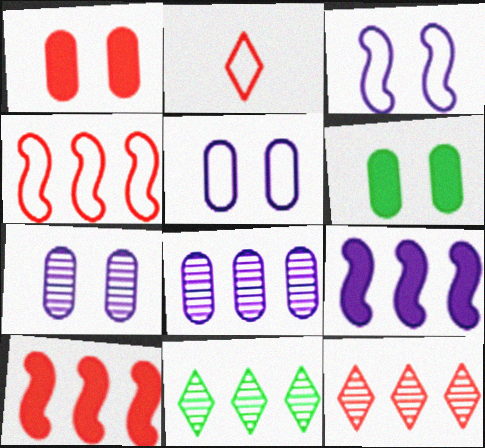[]